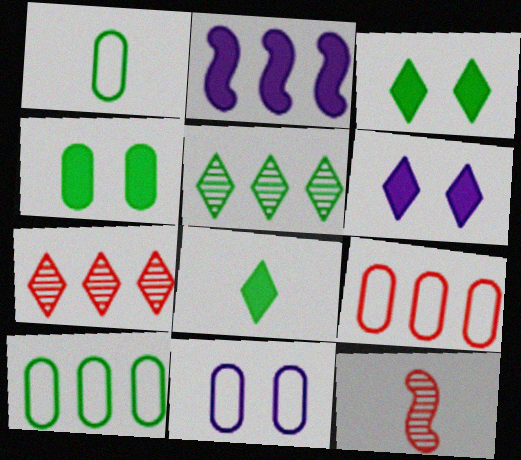[[1, 9, 11], 
[2, 5, 9], 
[2, 7, 10], 
[6, 10, 12]]